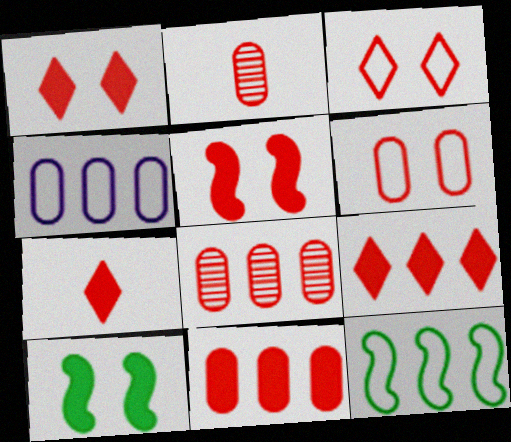[[1, 7, 9], 
[2, 6, 11], 
[5, 7, 11]]